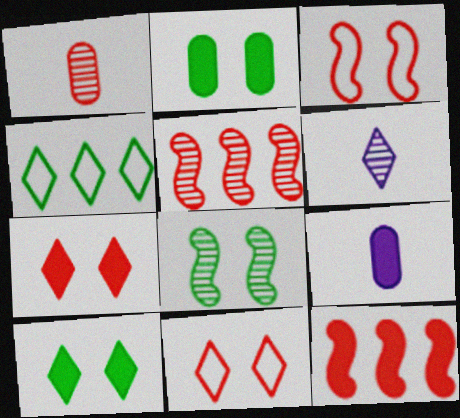[[1, 11, 12], 
[4, 6, 7], 
[9, 10, 12]]